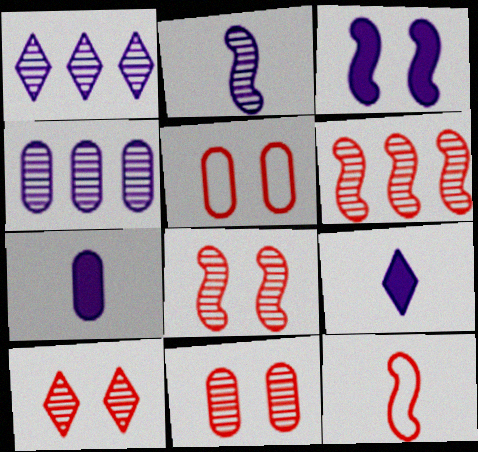[[8, 10, 11]]